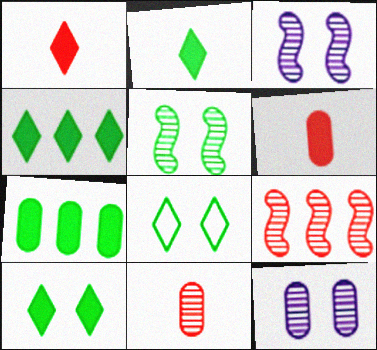[[2, 4, 10]]